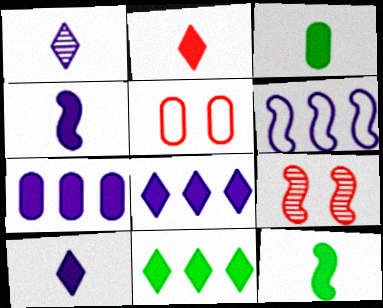[[2, 3, 4], 
[6, 9, 12]]